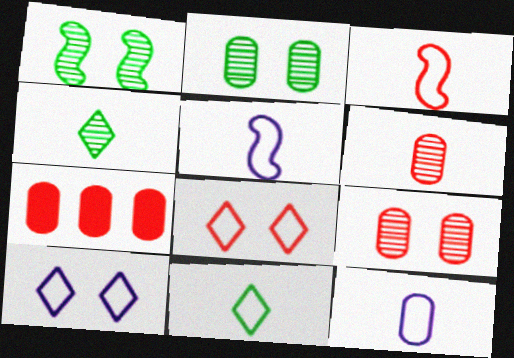[[2, 7, 12], 
[3, 11, 12]]